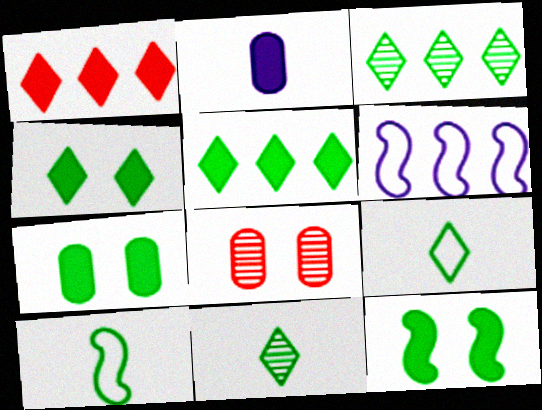[[1, 2, 12], 
[3, 4, 9], 
[3, 7, 10], 
[4, 7, 12]]